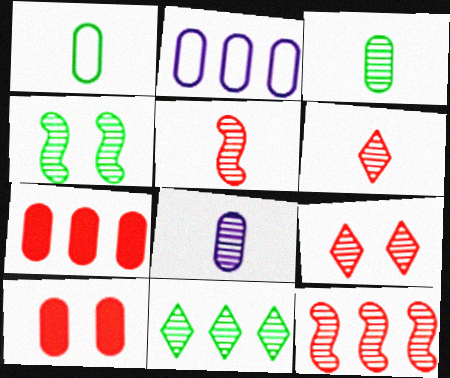[[2, 3, 10], 
[3, 4, 11]]